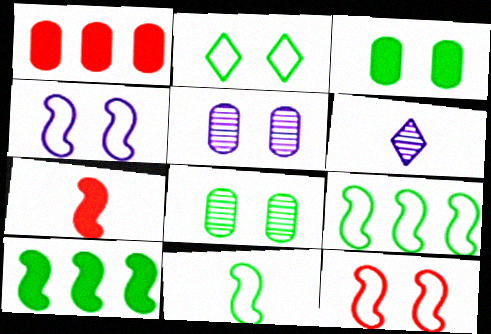[]